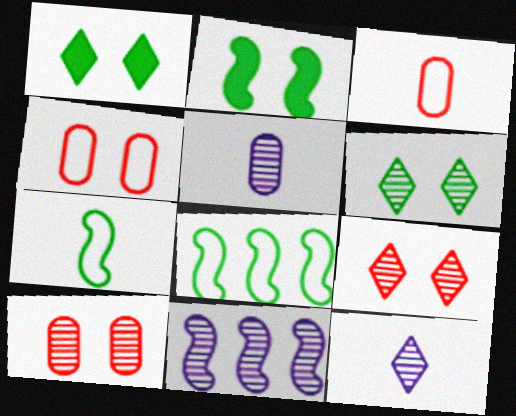[[1, 3, 11]]